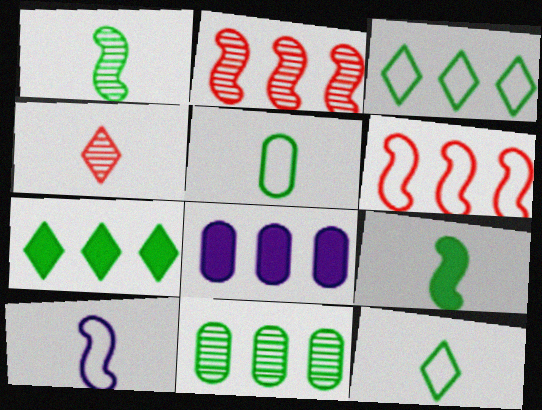[[2, 3, 8]]